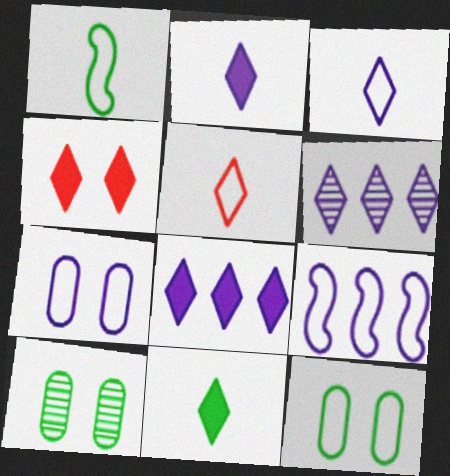[[3, 7, 9], 
[4, 8, 11], 
[5, 9, 12]]